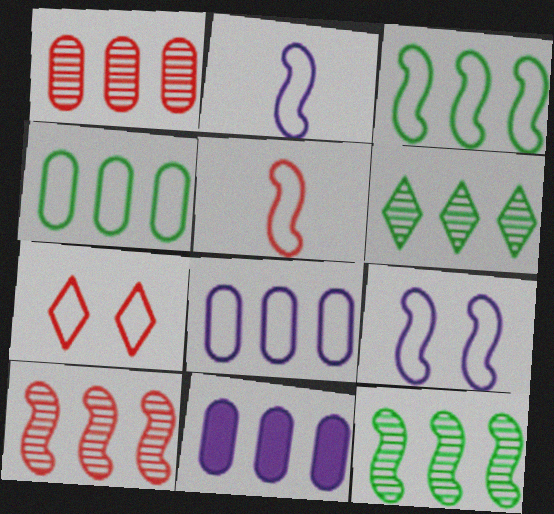[[1, 4, 11], 
[2, 4, 7], 
[3, 5, 9]]